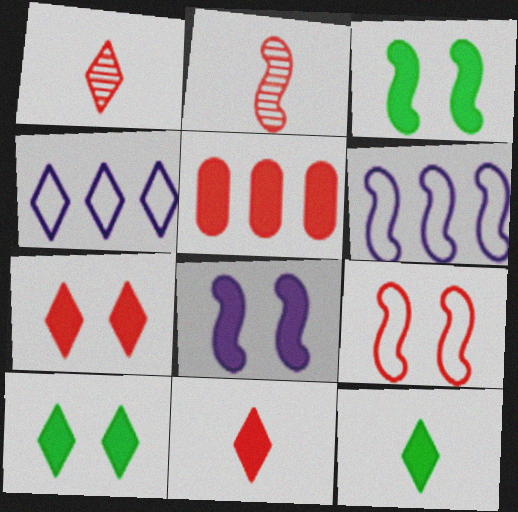[[1, 4, 10], 
[1, 5, 9], 
[2, 3, 6], 
[5, 8, 12]]